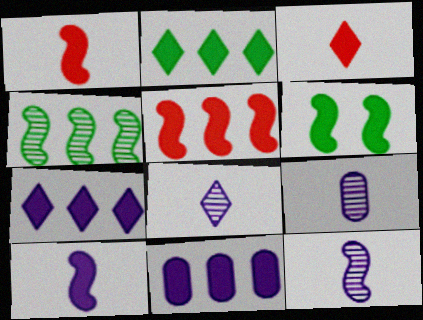[[2, 5, 11], 
[3, 6, 11], 
[5, 6, 10], 
[8, 9, 12]]